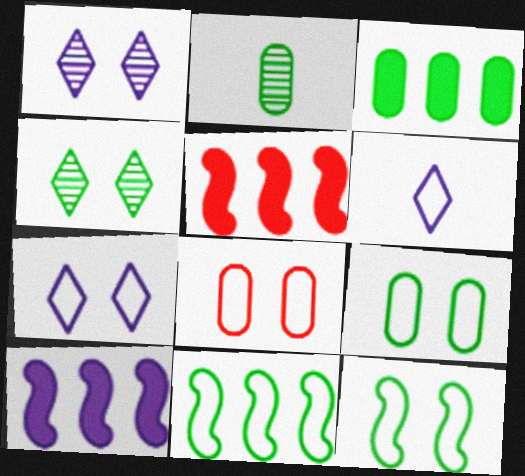[[2, 3, 9], 
[2, 5, 7], 
[6, 8, 11], 
[7, 8, 12]]